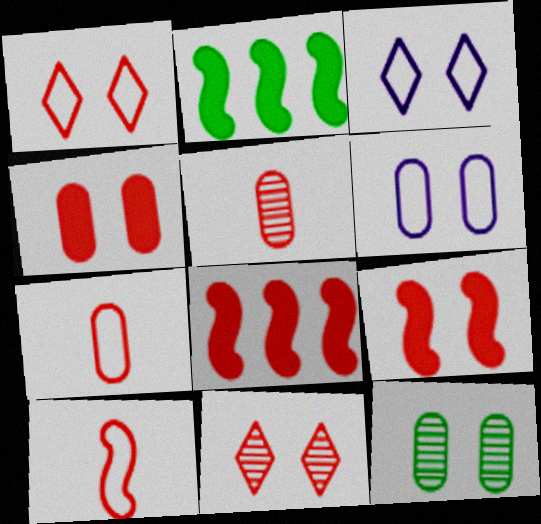[[1, 5, 8], 
[2, 3, 5], 
[3, 9, 12], 
[4, 6, 12], 
[7, 8, 11]]